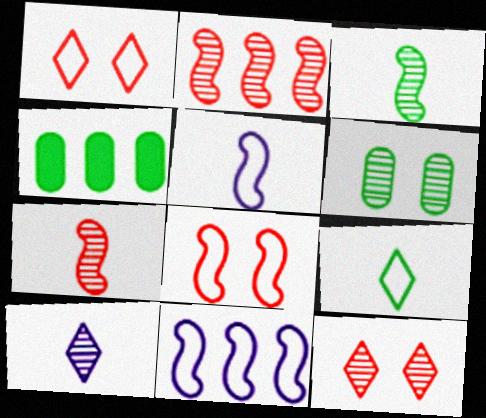[[2, 6, 10], 
[4, 5, 12], 
[4, 8, 10]]